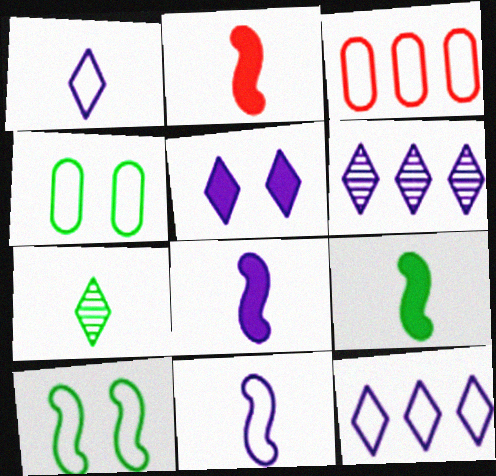[[1, 3, 10], 
[1, 5, 6], 
[2, 4, 6], 
[2, 8, 9]]